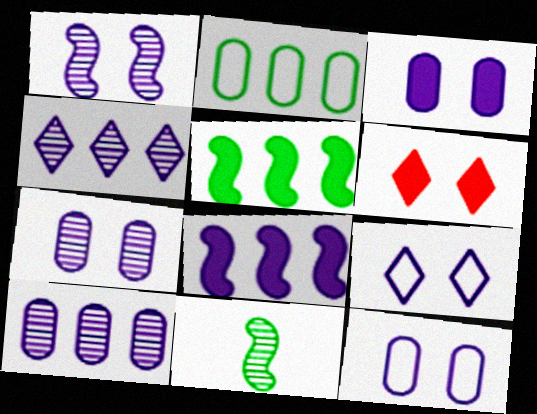[[1, 3, 9], 
[3, 7, 12]]